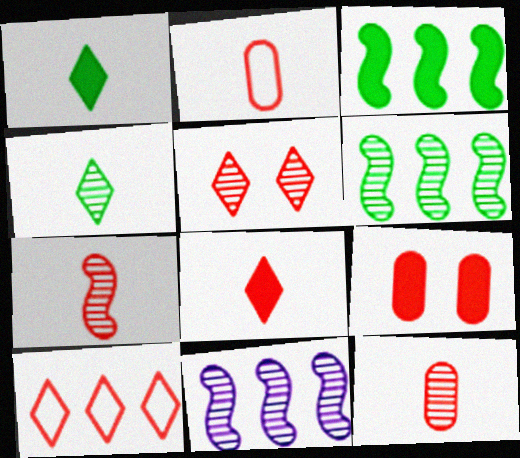[[2, 7, 8], 
[5, 8, 10], 
[7, 9, 10]]